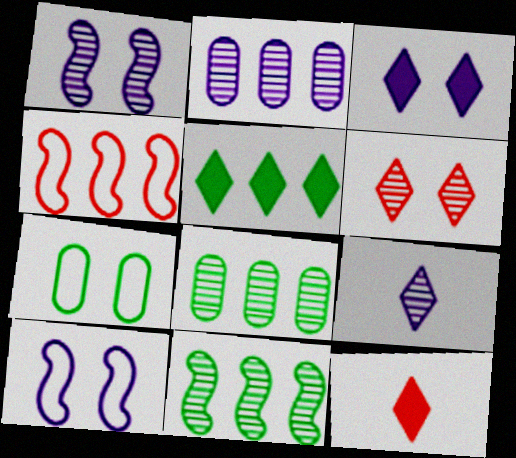[[1, 2, 9], 
[2, 4, 5], 
[3, 5, 12], 
[8, 10, 12]]